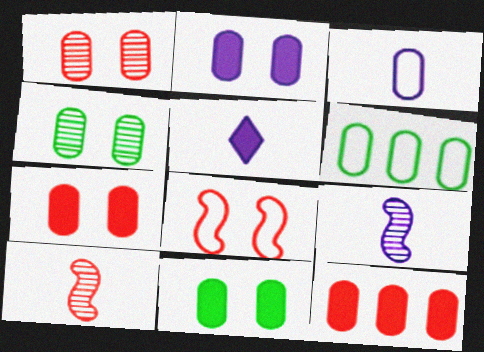[[2, 7, 11], 
[3, 4, 12], 
[3, 5, 9]]